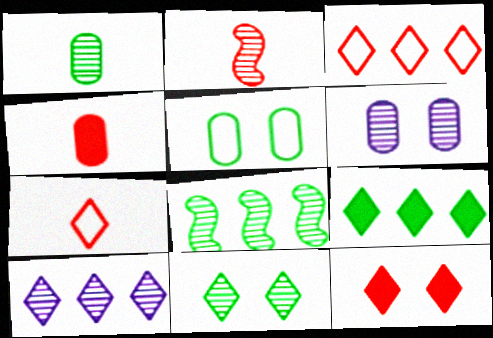[[1, 8, 11], 
[2, 4, 7], 
[3, 9, 10]]